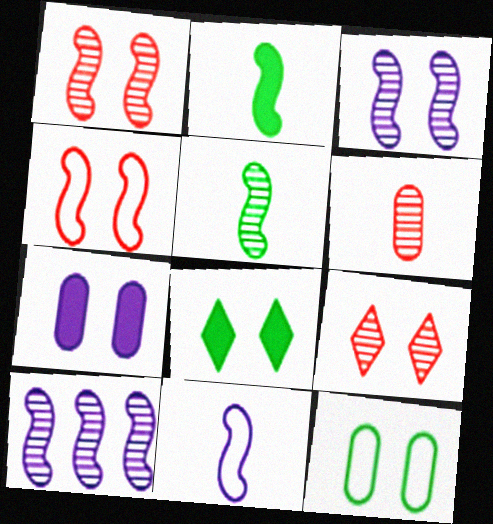[[1, 5, 10], 
[2, 4, 10]]